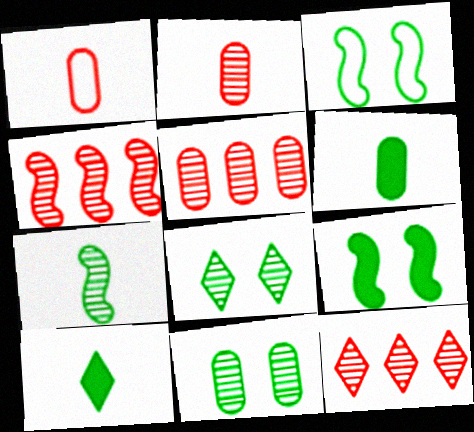[[4, 5, 12]]